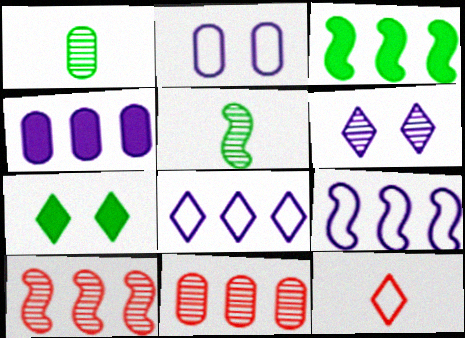[[1, 6, 10], 
[3, 8, 11], 
[3, 9, 10], 
[5, 6, 11]]